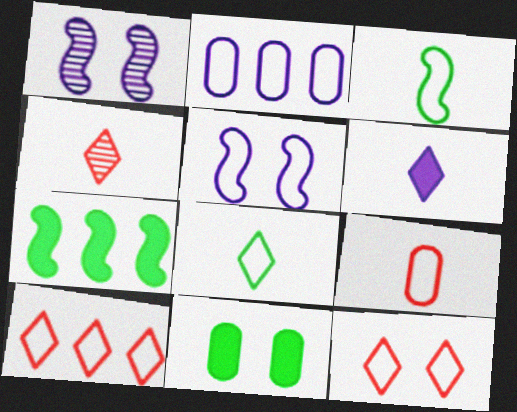[[1, 2, 6], 
[1, 11, 12], 
[2, 3, 12], 
[4, 6, 8]]